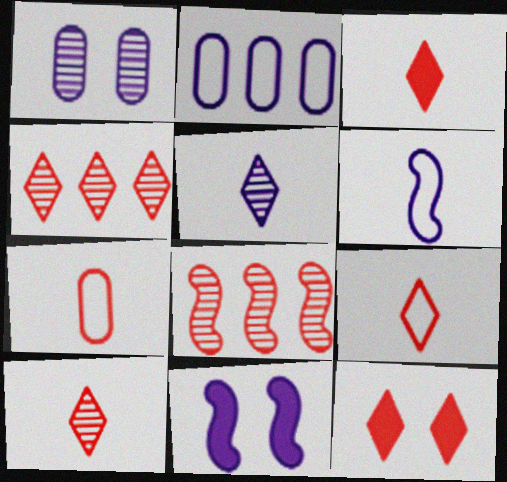[[2, 5, 11], 
[3, 9, 10], 
[4, 9, 12], 
[7, 8, 12]]